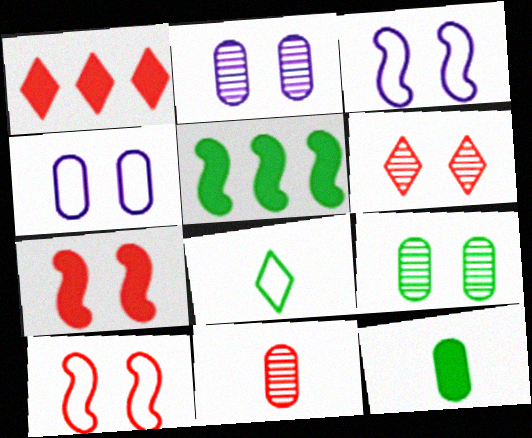[[1, 10, 11], 
[5, 8, 9]]